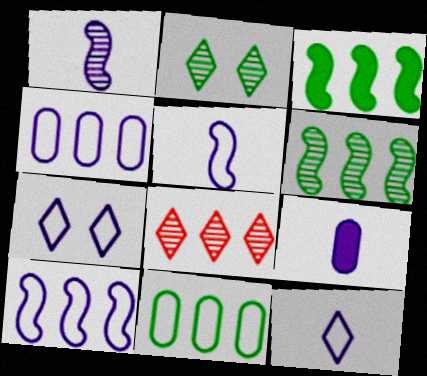[[1, 9, 12], 
[3, 4, 8], 
[4, 5, 7]]